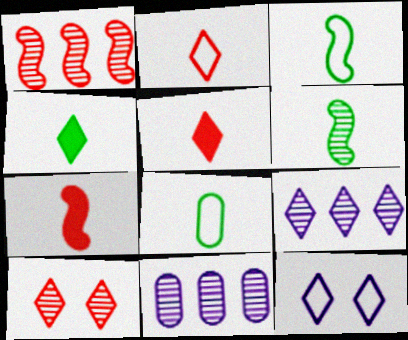[[4, 6, 8], 
[6, 10, 11]]